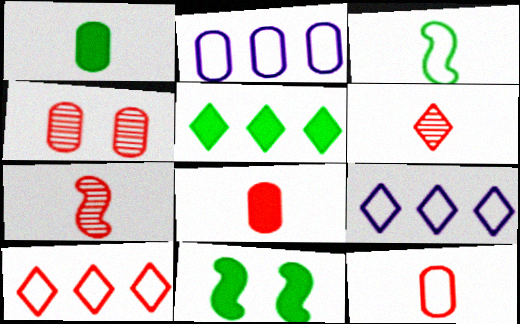[[1, 2, 4], 
[1, 5, 11], 
[2, 6, 11]]